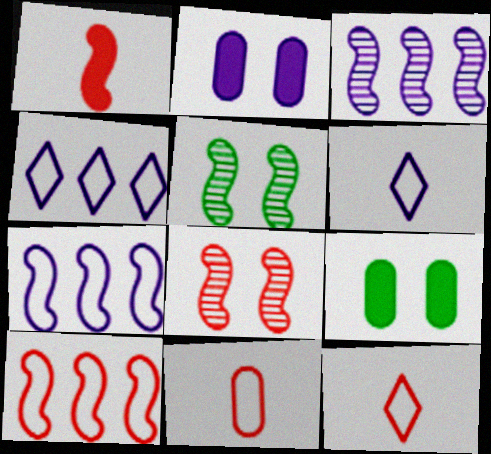[[1, 5, 7], 
[1, 8, 10], 
[2, 3, 6], 
[3, 9, 12]]